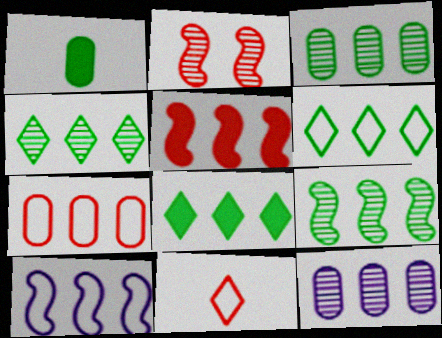[[3, 4, 9], 
[4, 6, 8], 
[5, 6, 12], 
[5, 9, 10], 
[6, 7, 10]]